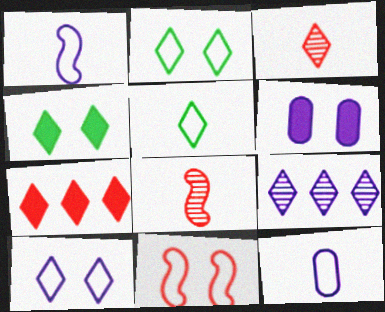[[1, 6, 9]]